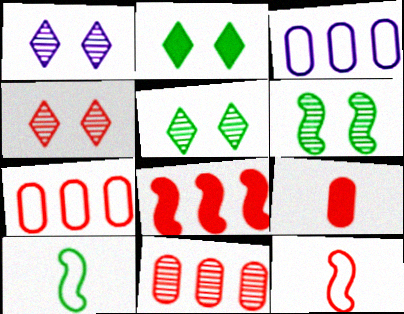[[1, 4, 5]]